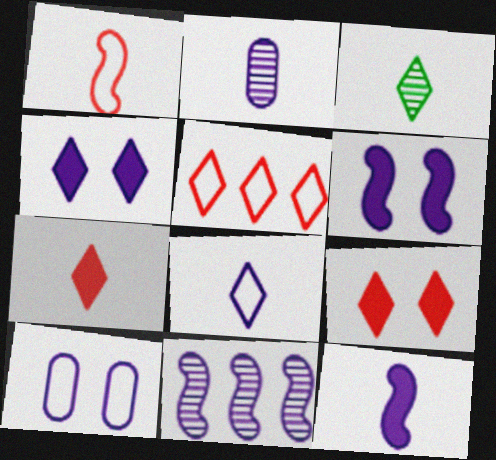[[2, 8, 12], 
[3, 4, 5], 
[3, 7, 8]]